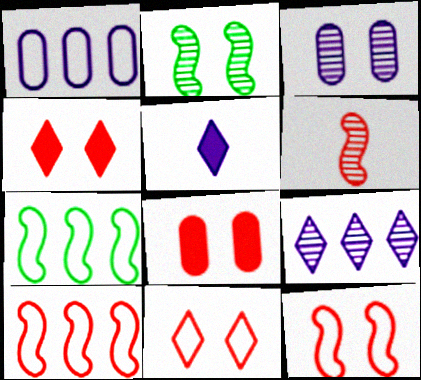[]